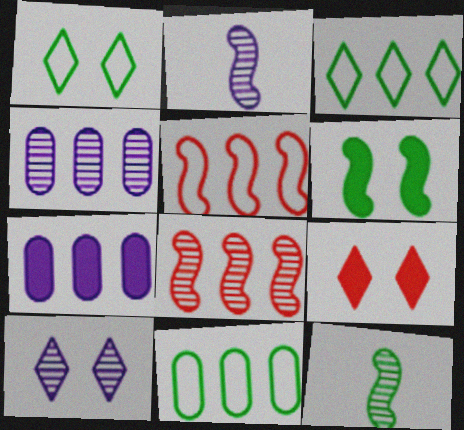[[1, 9, 10], 
[2, 4, 10], 
[2, 5, 6], 
[2, 9, 11], 
[3, 7, 8]]